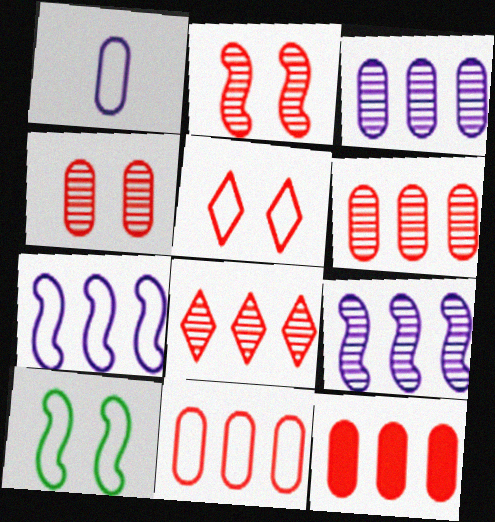[[6, 11, 12]]